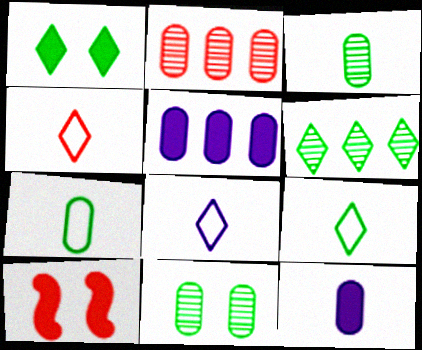[[1, 6, 9], 
[2, 4, 10], 
[4, 8, 9]]